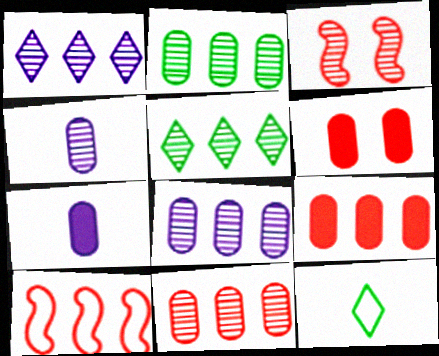[[2, 8, 11], 
[3, 4, 5]]